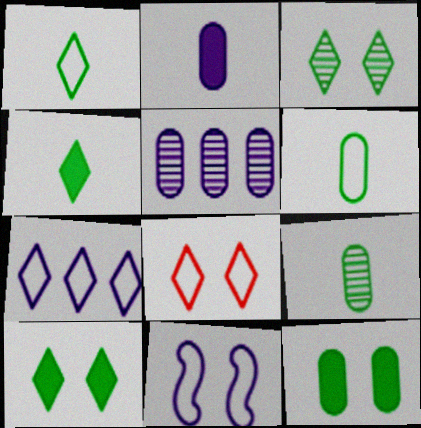[[1, 7, 8]]